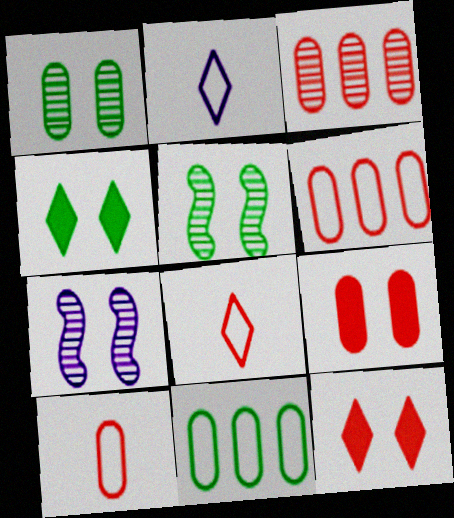[[3, 9, 10]]